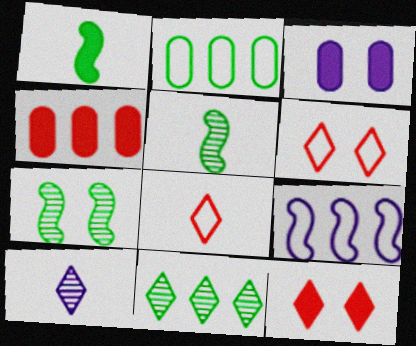[[3, 6, 7], 
[3, 9, 10], 
[4, 9, 11]]